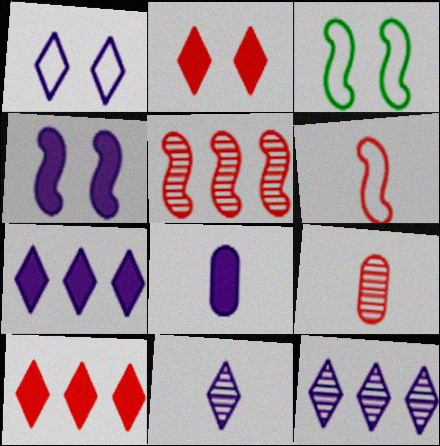[[1, 7, 11], 
[3, 7, 9], 
[4, 7, 8]]